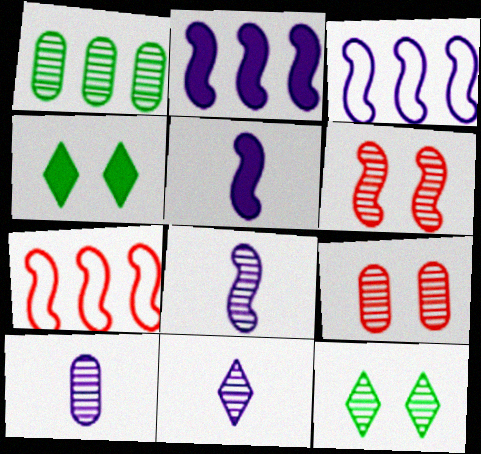[[1, 6, 11], 
[1, 9, 10], 
[4, 7, 10], 
[8, 10, 11]]